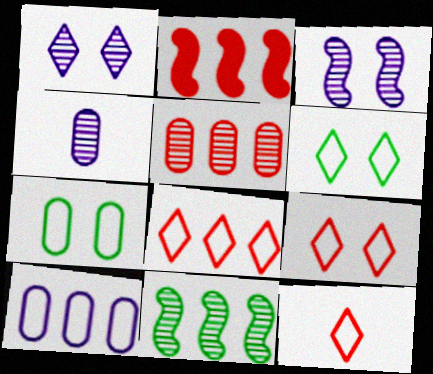[[2, 4, 6], 
[2, 5, 8], 
[8, 9, 12]]